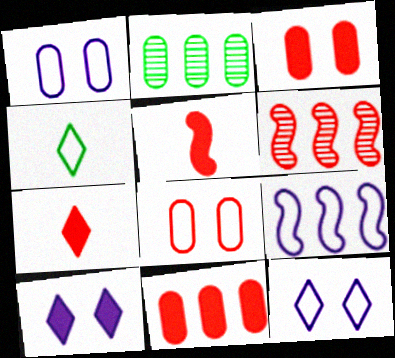[[2, 5, 12], 
[4, 8, 9], 
[6, 7, 8]]